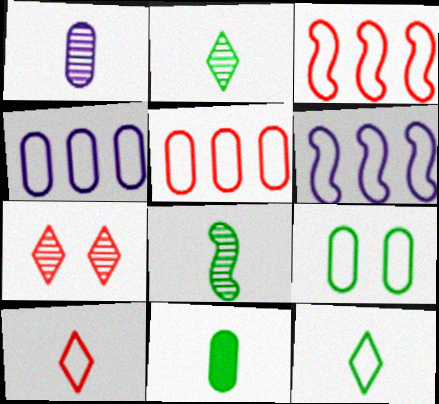[[6, 7, 11], 
[6, 9, 10], 
[8, 11, 12]]